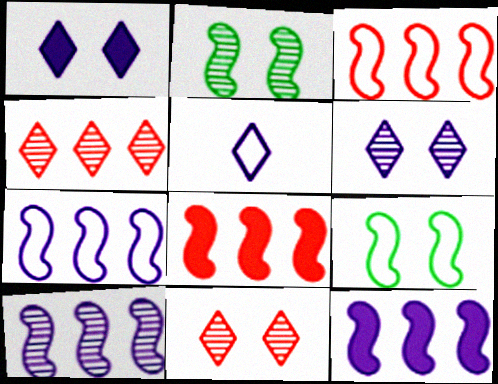[[7, 10, 12]]